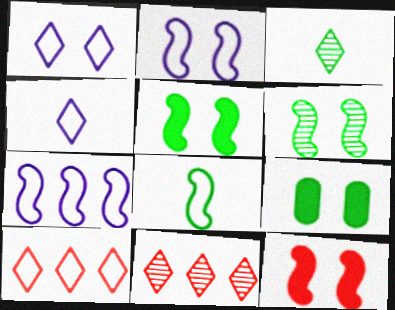[[2, 6, 12]]